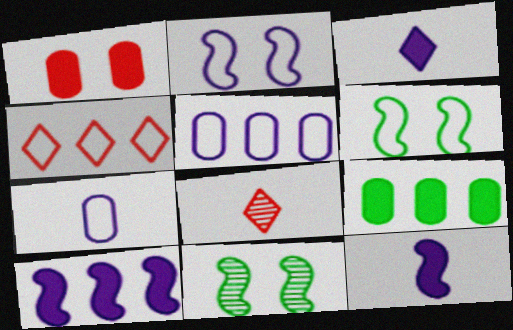[[2, 8, 9], 
[4, 6, 7]]